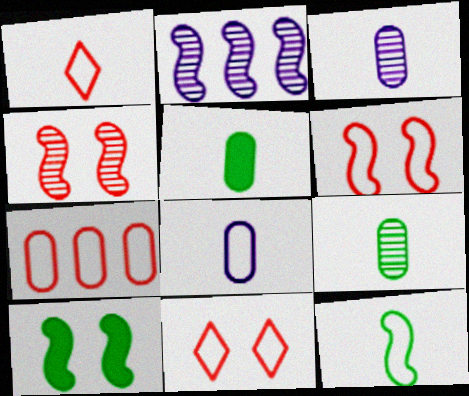[[1, 6, 7], 
[1, 8, 12], 
[2, 5, 11]]